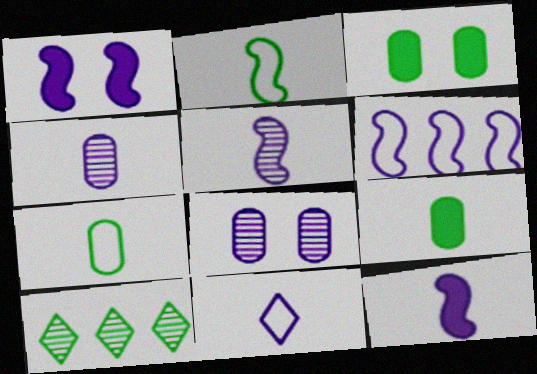[[1, 5, 6], 
[2, 3, 10], 
[4, 11, 12]]